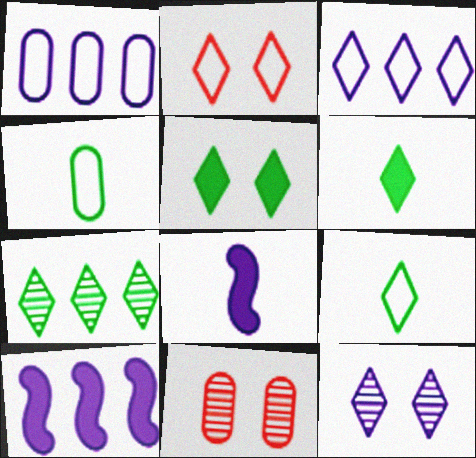[[1, 8, 12], 
[2, 3, 9], 
[2, 5, 12], 
[5, 7, 9], 
[9, 10, 11]]